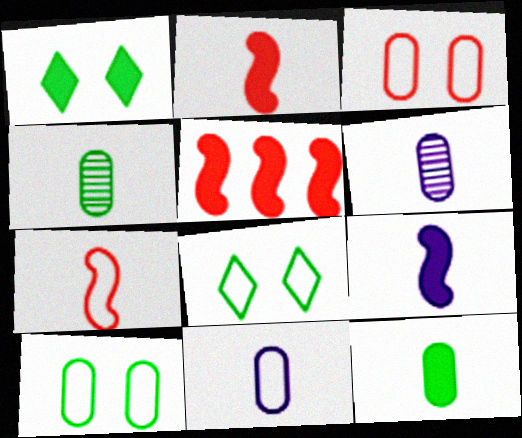[[5, 6, 8]]